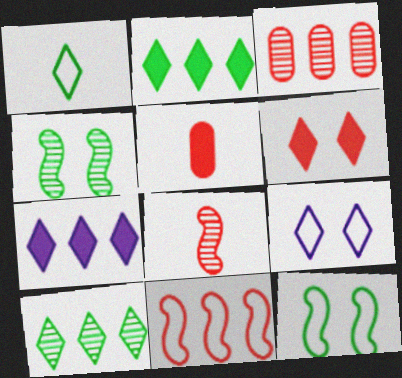[]